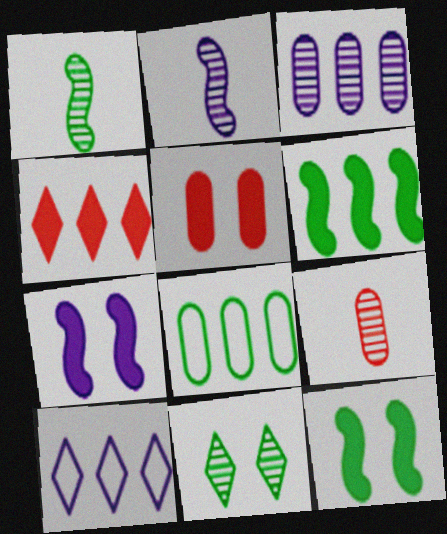[[1, 5, 10], 
[9, 10, 12]]